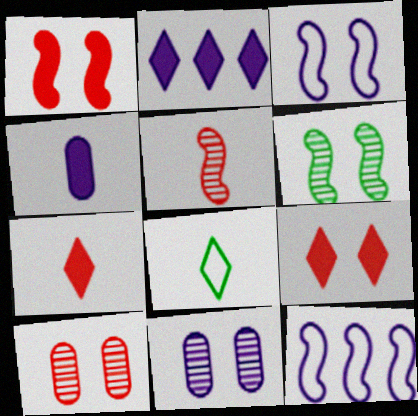[[1, 3, 6], 
[4, 5, 8]]